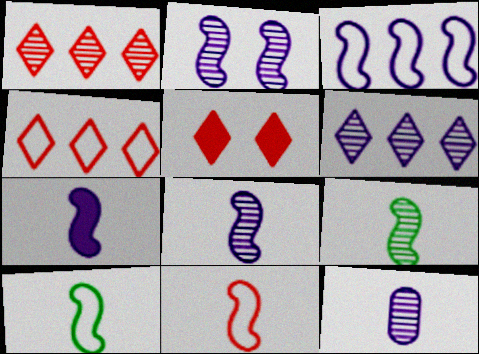[[2, 3, 7], 
[2, 6, 12], 
[7, 9, 11]]